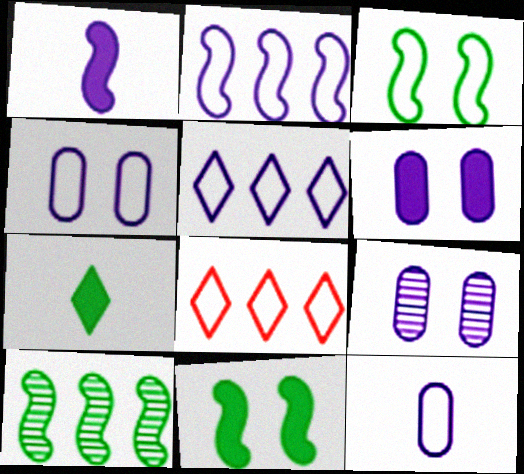[[1, 5, 9], 
[3, 8, 12], 
[4, 6, 9]]